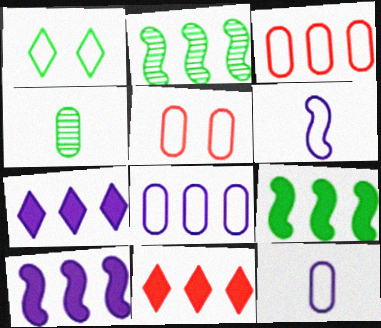[[1, 3, 6], 
[1, 4, 9], 
[2, 3, 7], 
[2, 8, 11]]